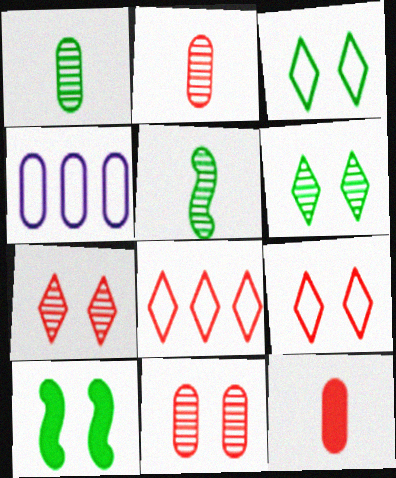[]